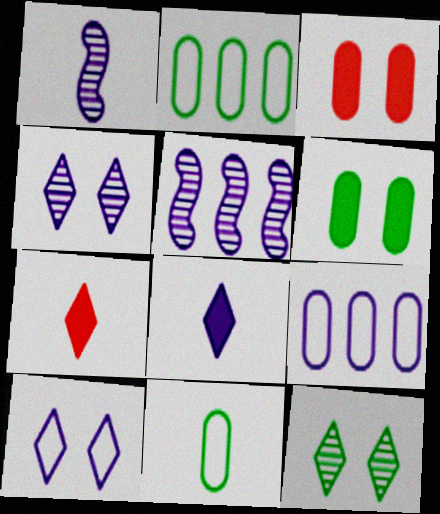[[1, 7, 11]]